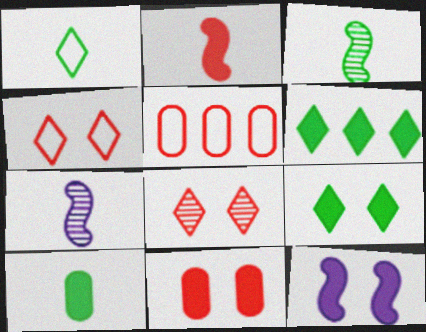[[1, 3, 10], 
[2, 5, 8], 
[5, 7, 9], 
[9, 11, 12]]